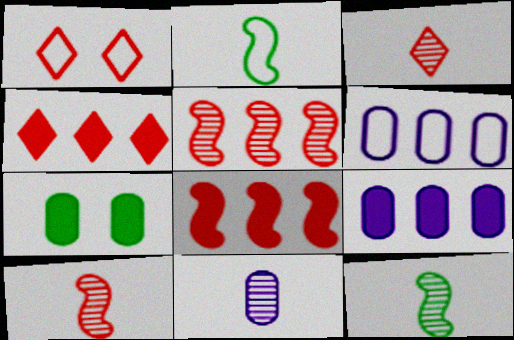[[1, 2, 6], 
[1, 3, 4], 
[1, 9, 12], 
[3, 11, 12]]